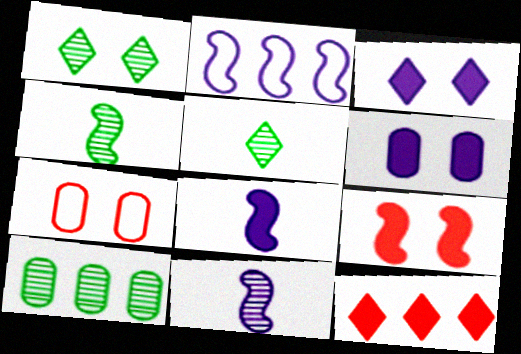[[1, 4, 10], 
[2, 4, 9], 
[2, 10, 12]]